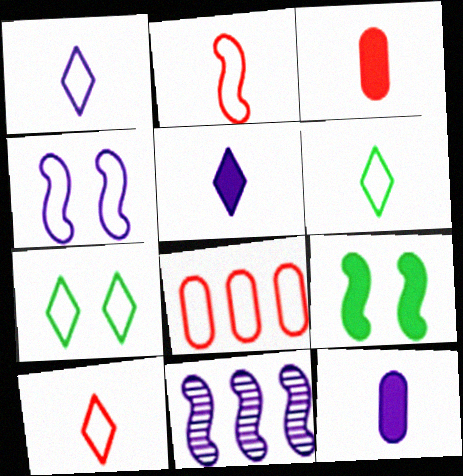[[1, 6, 10], 
[2, 9, 11], 
[3, 7, 11], 
[4, 6, 8]]